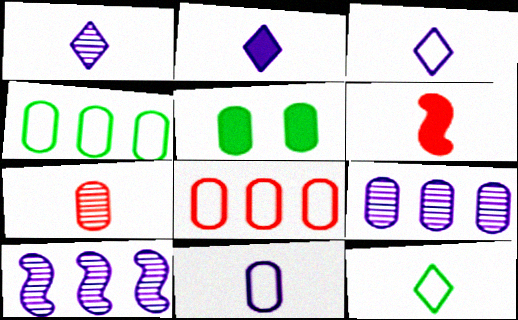[[1, 2, 3]]